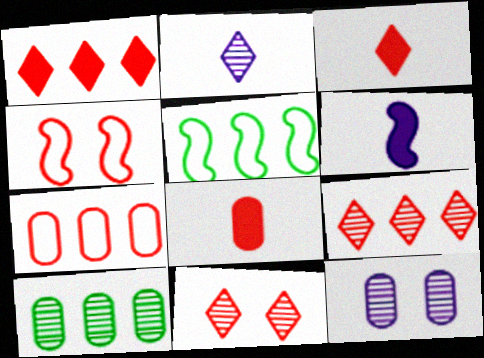[[3, 5, 12], 
[4, 8, 9]]